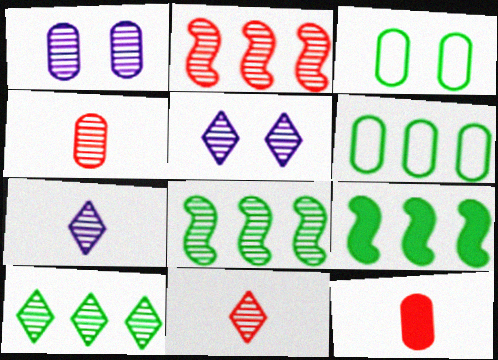[[1, 6, 12], 
[1, 8, 11], 
[4, 5, 8], 
[5, 10, 11], 
[6, 9, 10]]